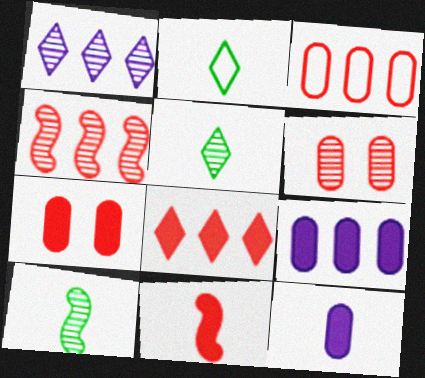[[1, 6, 10], 
[3, 4, 8], 
[7, 8, 11]]